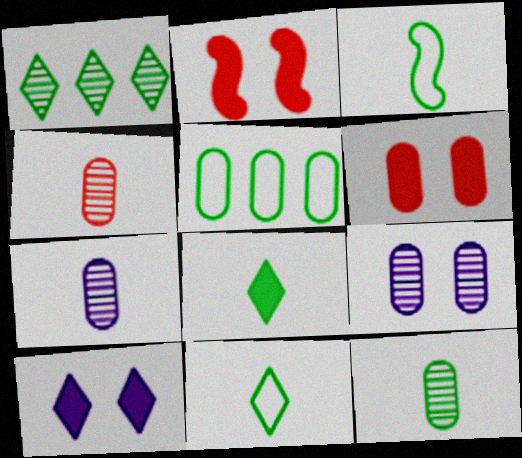[[3, 8, 12], 
[4, 7, 12], 
[5, 6, 7]]